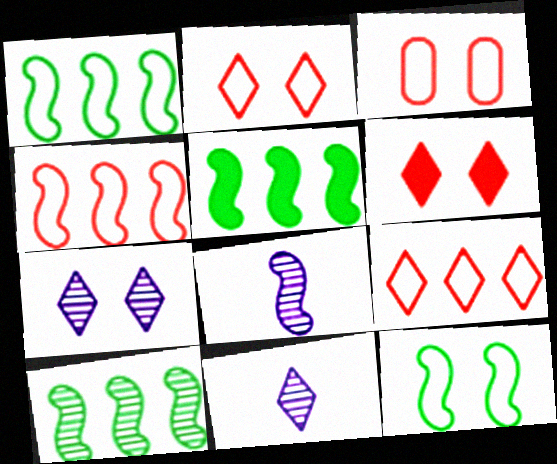[[1, 5, 10], 
[3, 5, 11]]